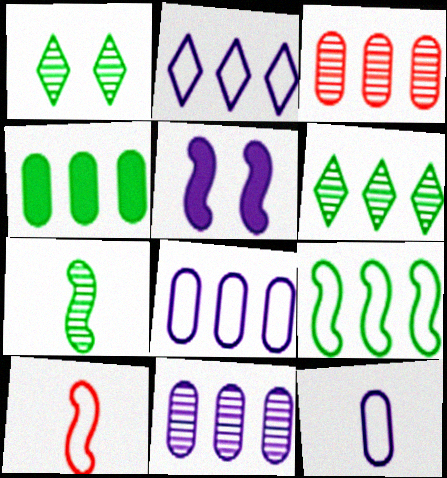[[3, 4, 8], 
[4, 6, 9]]